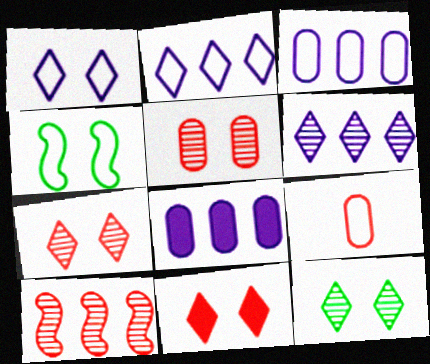[[1, 11, 12], 
[2, 4, 9], 
[9, 10, 11]]